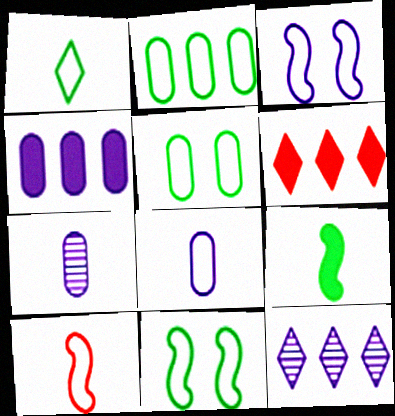[[1, 2, 11], 
[1, 8, 10], 
[6, 7, 11]]